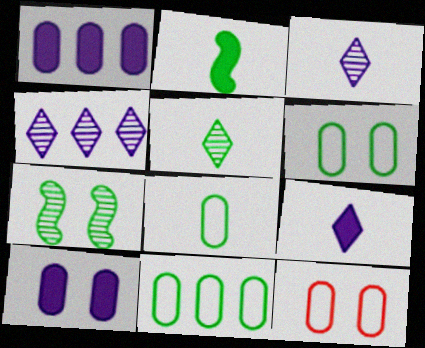[[2, 4, 12], 
[2, 5, 8], 
[6, 8, 11]]